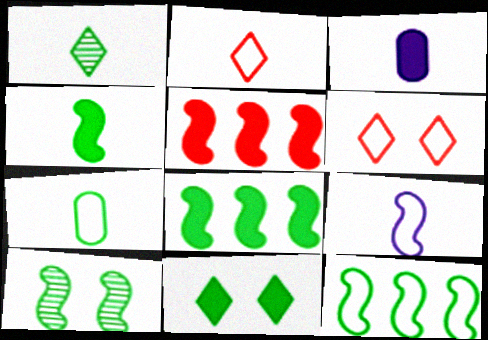[[1, 4, 7], 
[2, 7, 9], 
[3, 5, 11], 
[4, 10, 12], 
[5, 9, 10]]